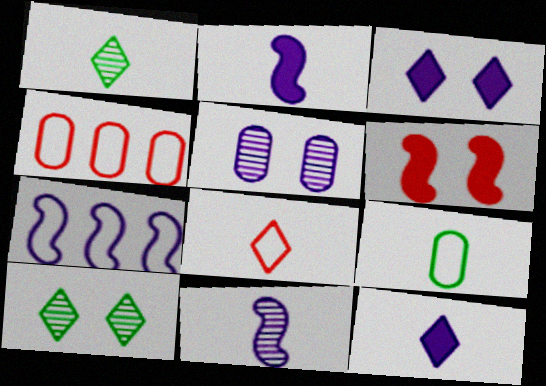[[1, 8, 12], 
[2, 4, 10], 
[5, 7, 12]]